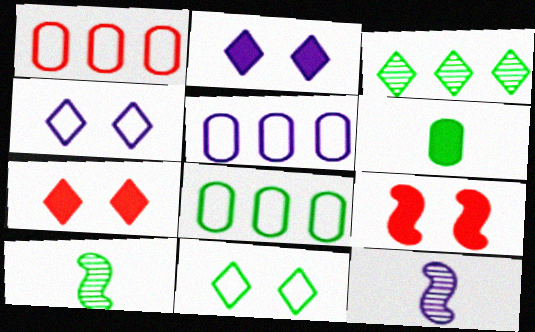[[1, 2, 10], 
[1, 5, 8], 
[2, 5, 12], 
[5, 7, 10], 
[7, 8, 12]]